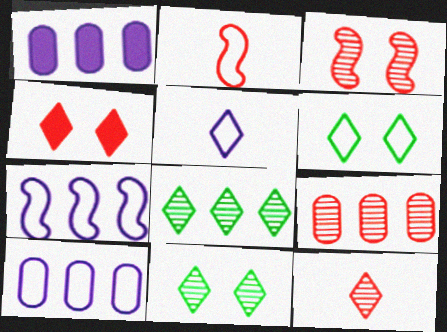[[1, 2, 11], 
[2, 4, 9], 
[2, 6, 10], 
[3, 9, 12], 
[4, 5, 8]]